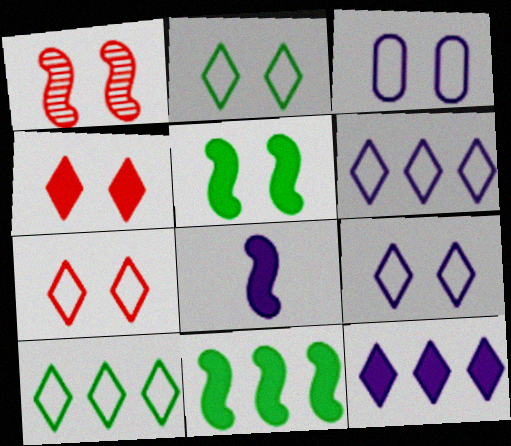[[2, 7, 9]]